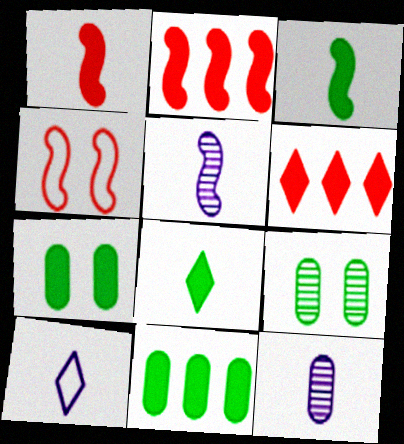[[2, 9, 10]]